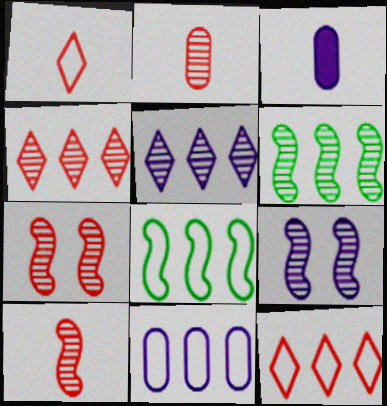[[2, 4, 7], 
[6, 9, 10], 
[8, 11, 12]]